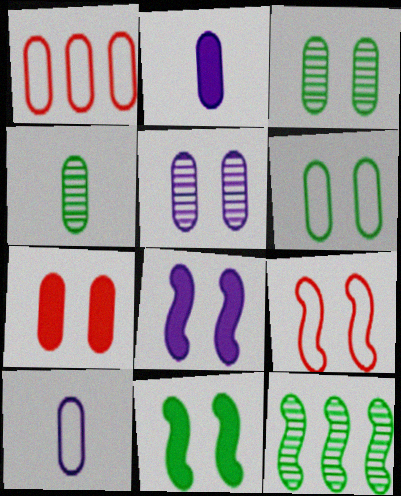[[1, 2, 3], 
[1, 6, 10], 
[5, 6, 7]]